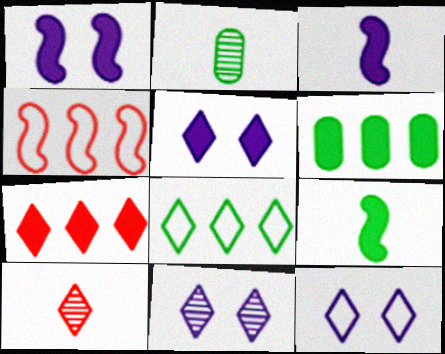[[2, 4, 5], 
[5, 8, 10], 
[5, 11, 12]]